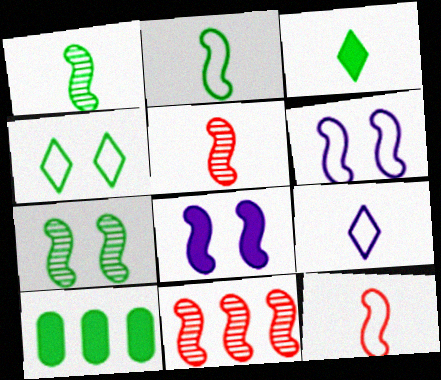[[1, 4, 10], 
[2, 8, 11]]